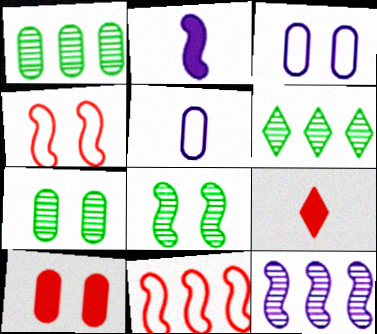[[1, 5, 10], 
[2, 8, 11], 
[3, 7, 10]]